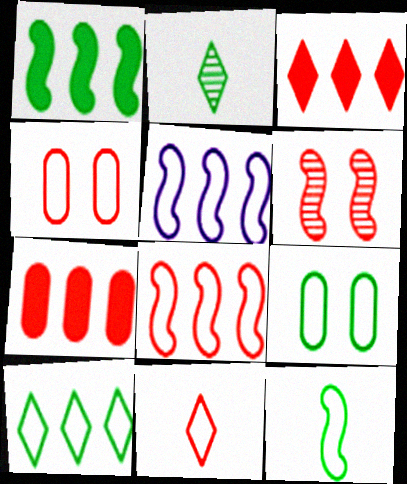[[1, 2, 9], 
[4, 8, 11], 
[5, 9, 11], 
[6, 7, 11], 
[9, 10, 12]]